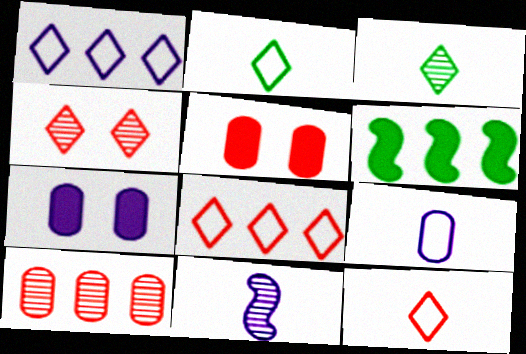[[1, 6, 10], 
[1, 7, 11], 
[4, 6, 9]]